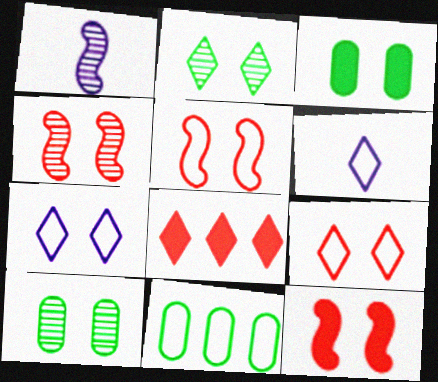[[2, 6, 8], 
[3, 4, 7], 
[4, 5, 12], 
[5, 6, 11], 
[7, 10, 12]]